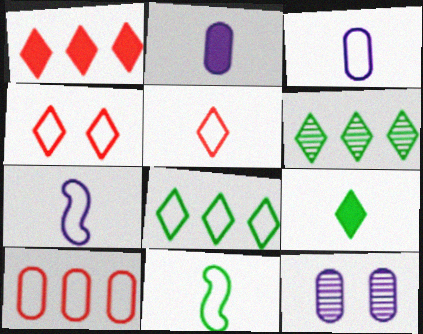[[1, 11, 12], 
[3, 5, 11]]